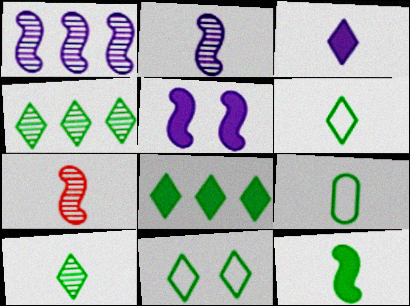[[3, 7, 9], 
[8, 10, 11], 
[9, 10, 12]]